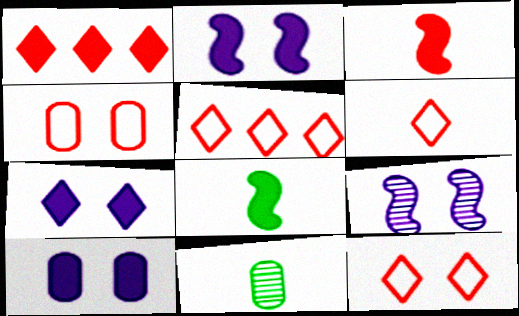[[1, 8, 10], 
[2, 5, 11], 
[2, 7, 10], 
[5, 6, 12]]